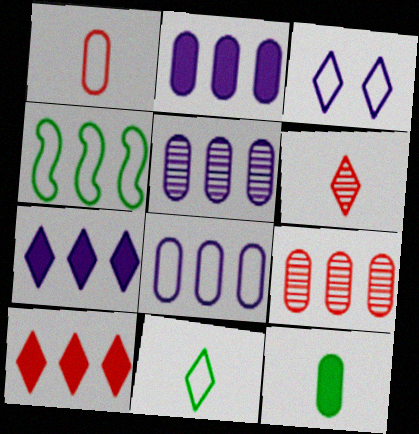[[1, 3, 4], 
[2, 5, 8], 
[4, 5, 10], 
[4, 7, 9]]